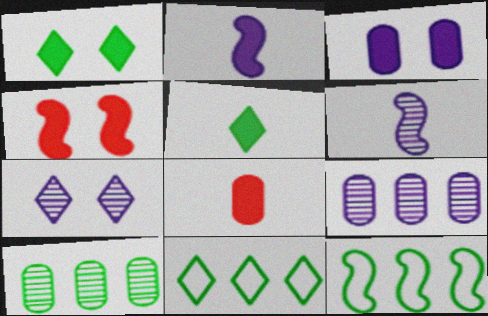[[1, 3, 4], 
[2, 5, 8], 
[4, 6, 12], 
[6, 7, 9], 
[7, 8, 12]]